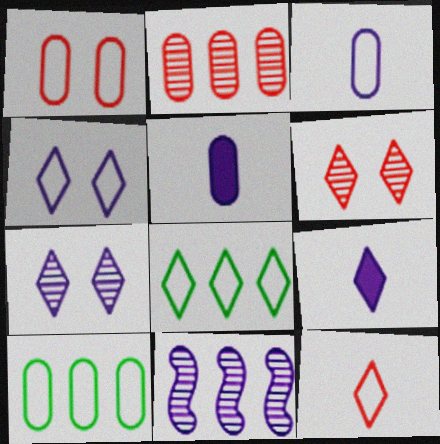[[1, 3, 10], 
[4, 5, 11], 
[4, 8, 12], 
[6, 8, 9]]